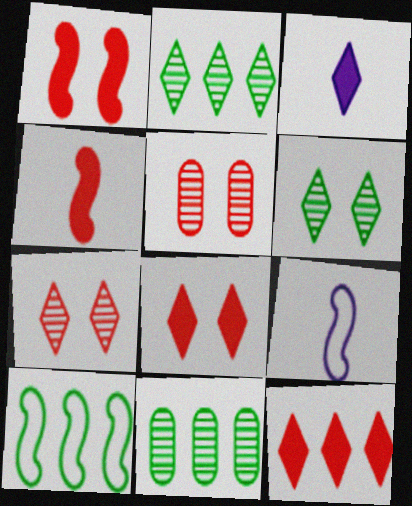[[3, 5, 10], 
[8, 9, 11]]